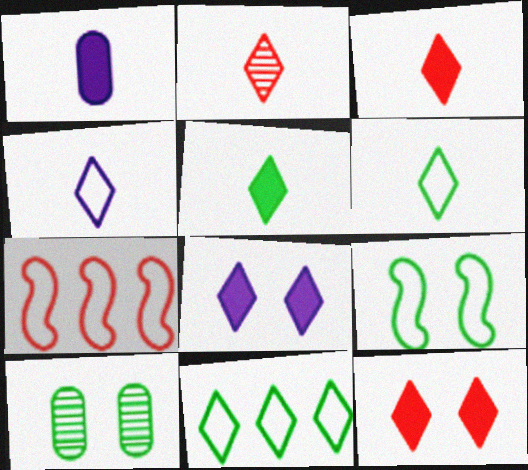[[2, 4, 5], 
[2, 8, 11]]